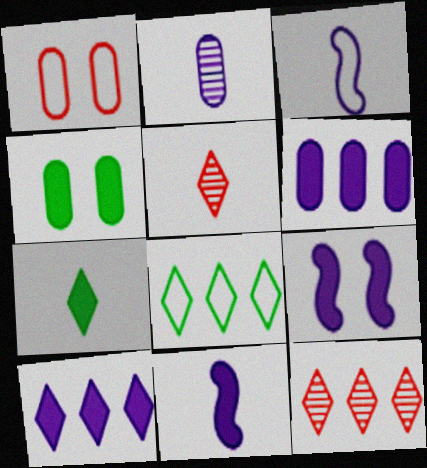[[1, 3, 8], 
[3, 4, 12], 
[8, 10, 12]]